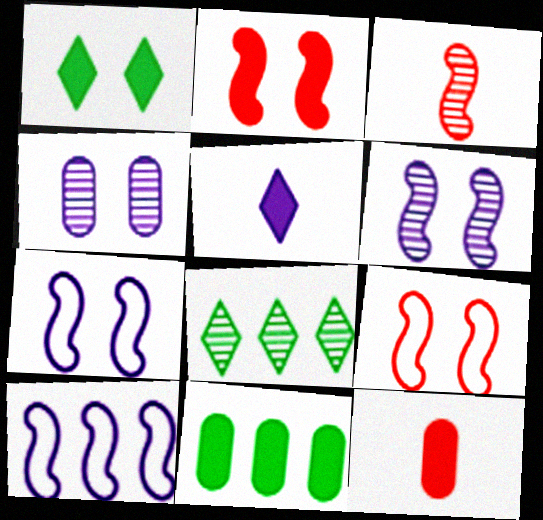[[1, 4, 9], 
[2, 5, 11], 
[3, 4, 8], 
[4, 5, 10], 
[7, 8, 12]]